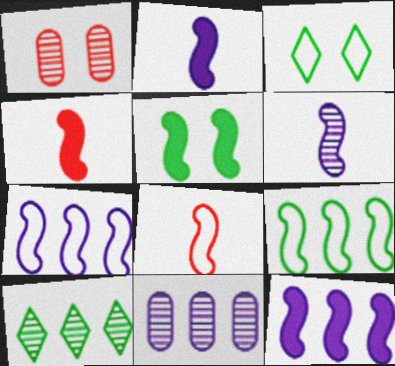[[1, 6, 10], 
[3, 4, 11], 
[4, 5, 12]]